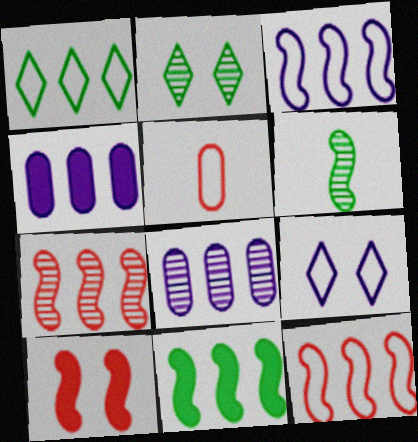[[1, 4, 7], 
[3, 6, 10], 
[3, 7, 11]]